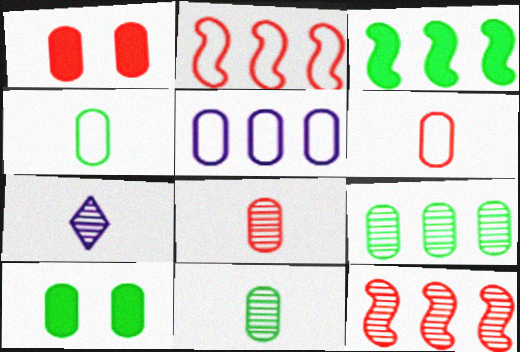[[1, 5, 11], 
[2, 7, 10], 
[4, 9, 10], 
[5, 8, 10]]